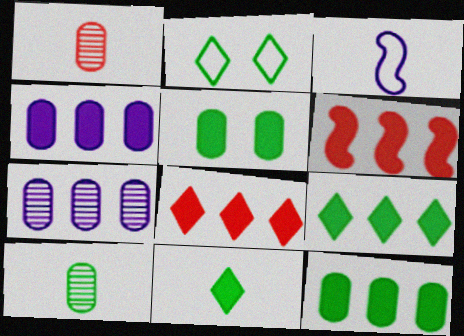[[1, 3, 11], 
[4, 6, 9]]